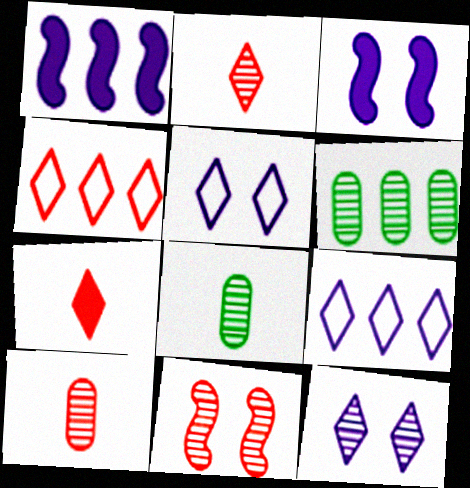[[1, 4, 6], 
[3, 4, 8]]